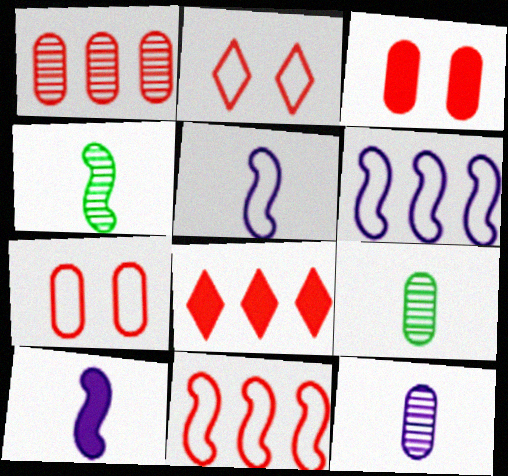[[1, 8, 11]]